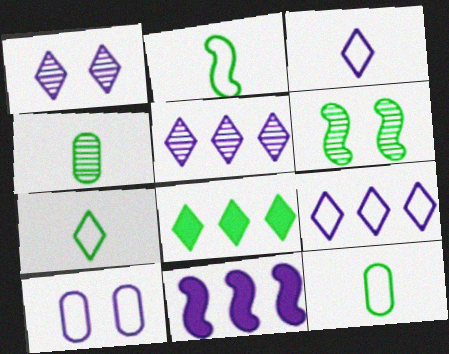[[2, 7, 12], 
[6, 8, 12]]